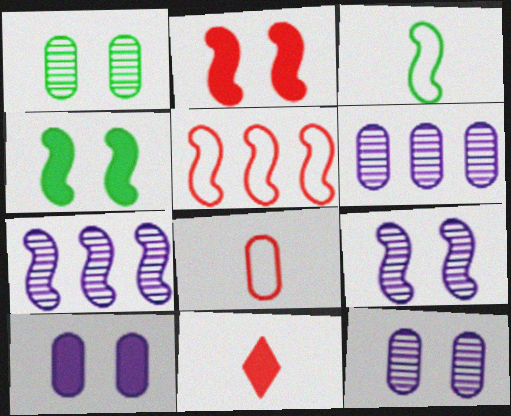[[2, 3, 7]]